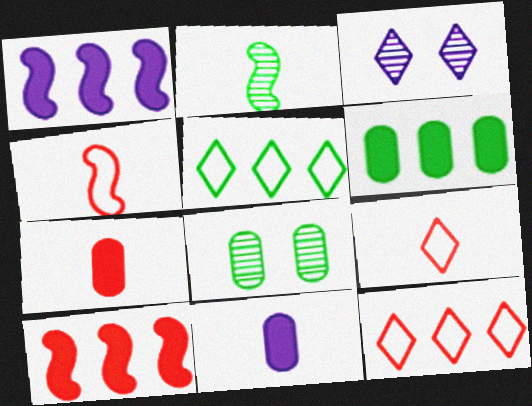[[1, 8, 9], 
[2, 9, 11], 
[3, 4, 6]]